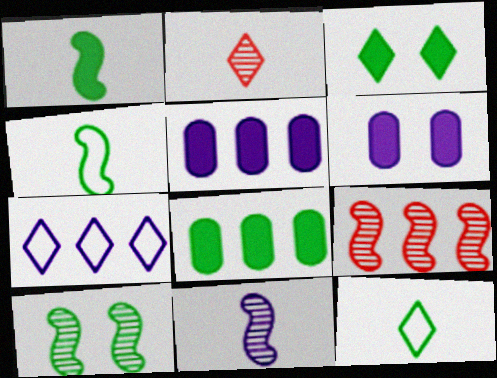[[1, 3, 8], 
[2, 3, 7], 
[6, 7, 11], 
[6, 9, 12], 
[7, 8, 9], 
[8, 10, 12], 
[9, 10, 11]]